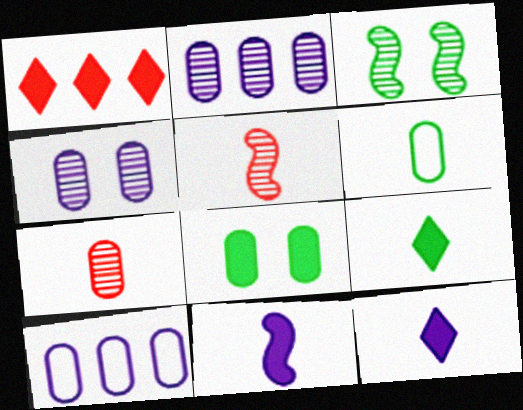[[1, 8, 11], 
[5, 6, 12], 
[7, 8, 10]]